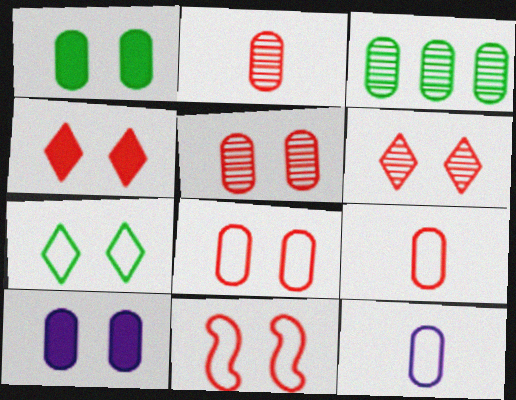[[3, 9, 10], 
[4, 5, 11]]